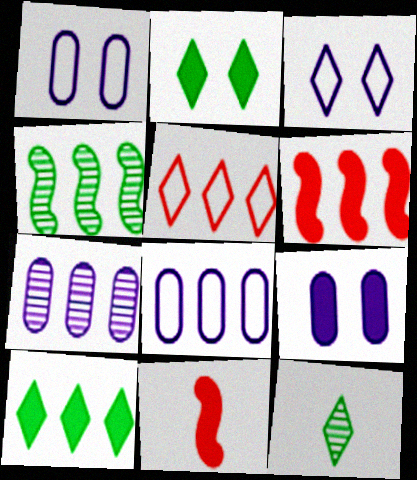[[1, 6, 12], 
[9, 10, 11]]